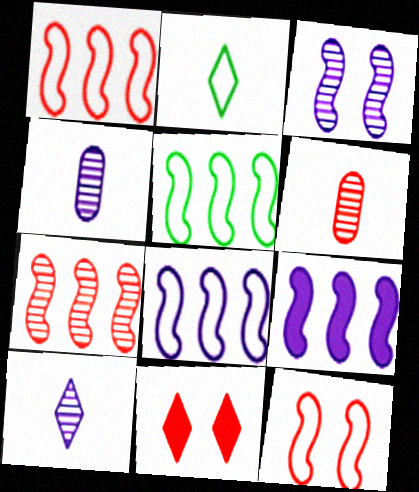[[1, 5, 8], 
[1, 6, 11], 
[4, 5, 11], 
[5, 7, 9]]